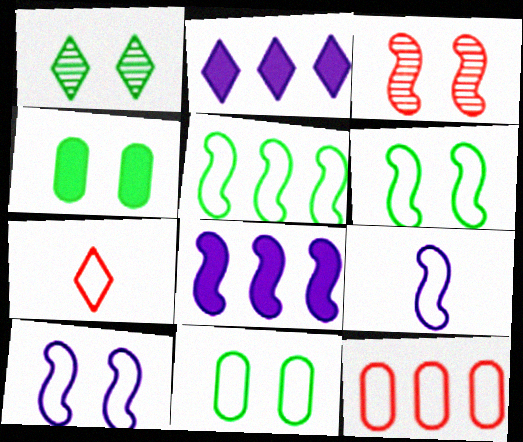[[1, 2, 7], 
[1, 4, 6]]